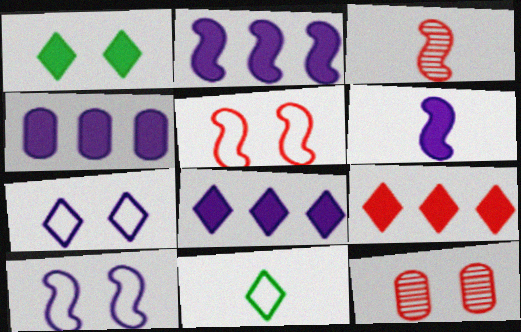[[1, 10, 12], 
[2, 4, 8], 
[2, 11, 12]]